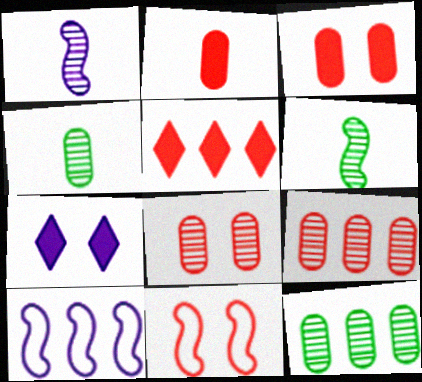[[5, 10, 12]]